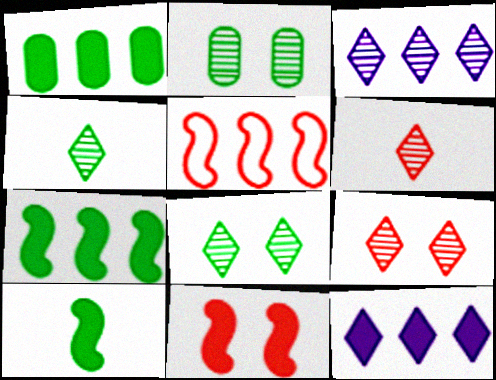[[1, 3, 5], 
[3, 4, 9], 
[3, 6, 8]]